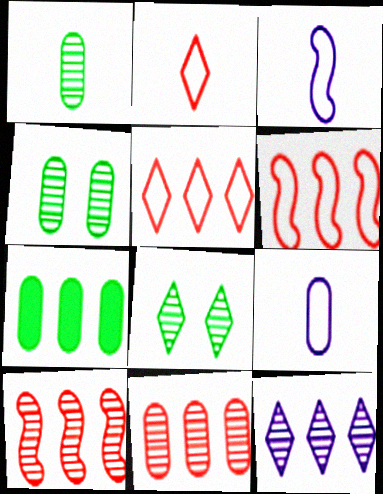[[6, 7, 12]]